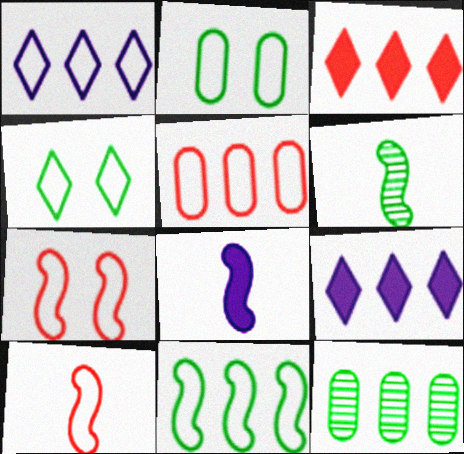[[1, 2, 10], 
[1, 5, 11], 
[6, 8, 10]]